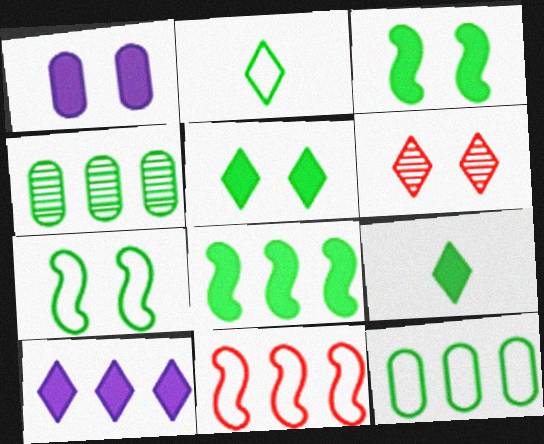[[1, 6, 7], 
[2, 3, 4], 
[2, 6, 10], 
[2, 7, 12], 
[4, 7, 9], 
[4, 10, 11]]